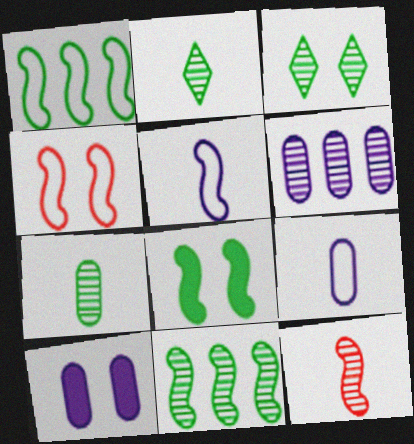[[1, 4, 5], 
[3, 4, 10], 
[3, 6, 12], 
[3, 7, 11], 
[6, 9, 10]]